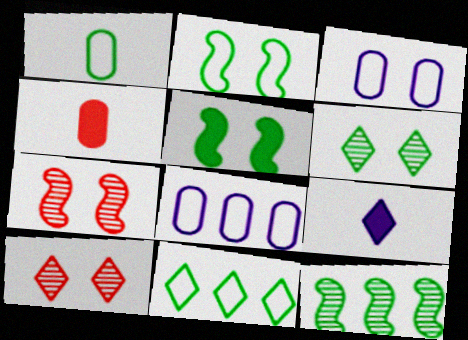[[1, 2, 11], 
[3, 5, 10], 
[9, 10, 11]]